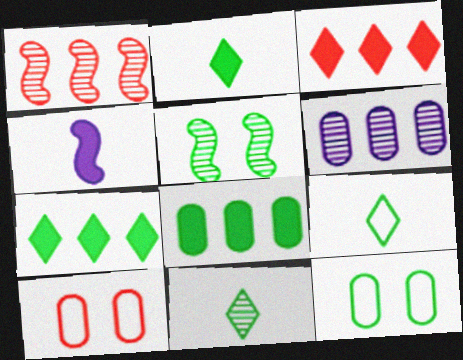[[2, 9, 11], 
[5, 8, 9]]